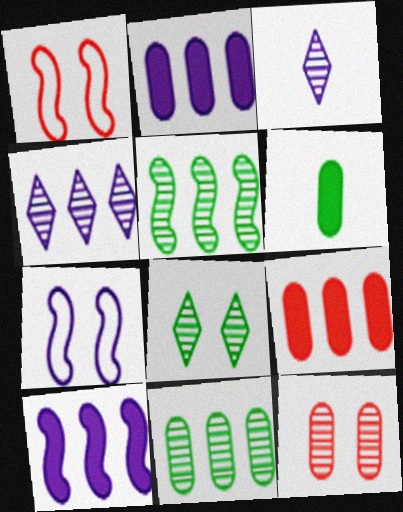[[1, 4, 6], 
[2, 3, 7], 
[3, 5, 12]]